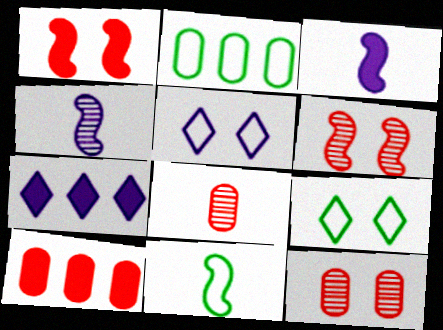[[2, 9, 11], 
[4, 9, 10], 
[7, 11, 12]]